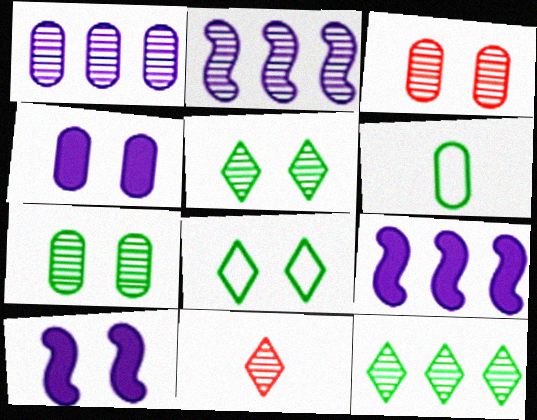[[2, 7, 11], 
[3, 8, 10]]